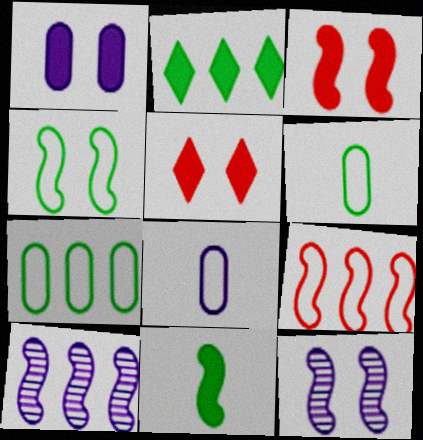[[3, 4, 12], 
[5, 6, 10], 
[9, 11, 12]]